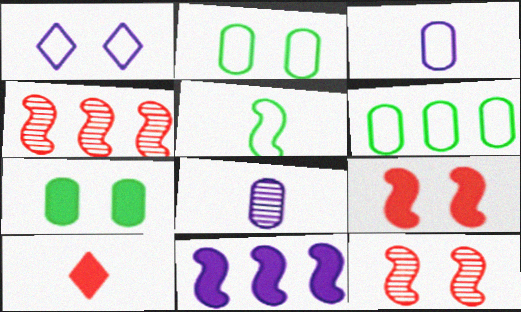[[1, 7, 12], 
[1, 8, 11], 
[5, 8, 10], 
[5, 11, 12], 
[7, 10, 11]]